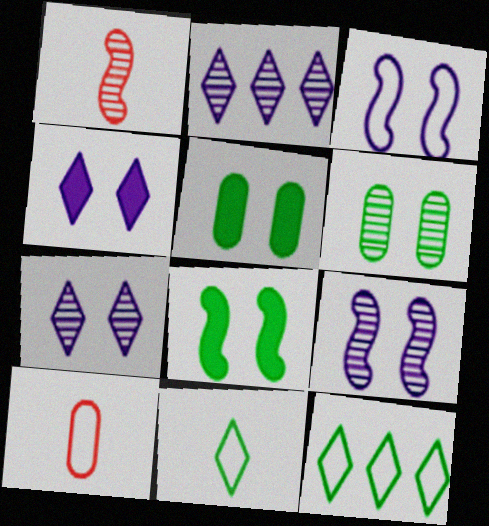[[1, 2, 6], 
[2, 8, 10], 
[3, 10, 12]]